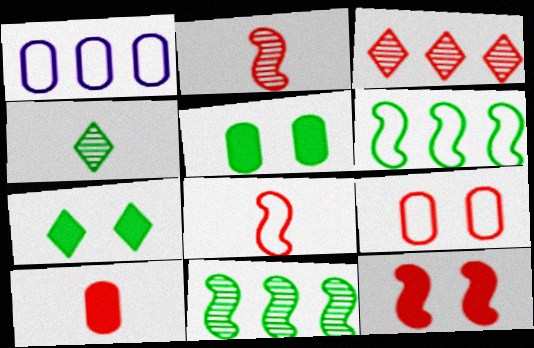[[1, 2, 7], 
[1, 4, 12], 
[4, 5, 6]]